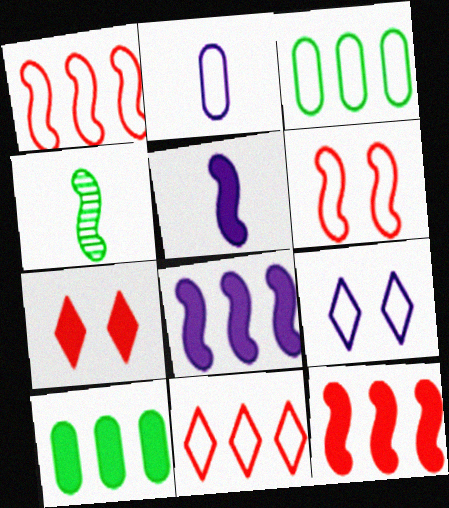[[4, 6, 8], 
[5, 7, 10]]